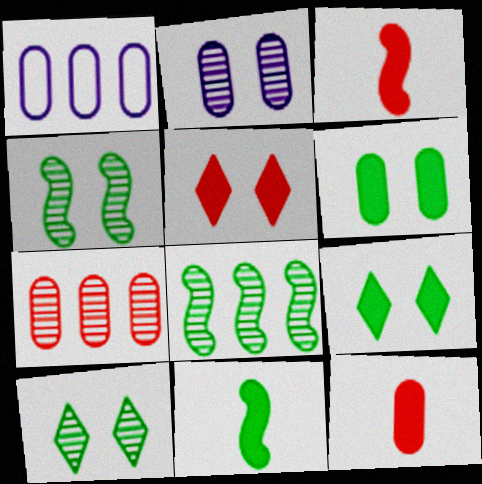[[1, 3, 10]]